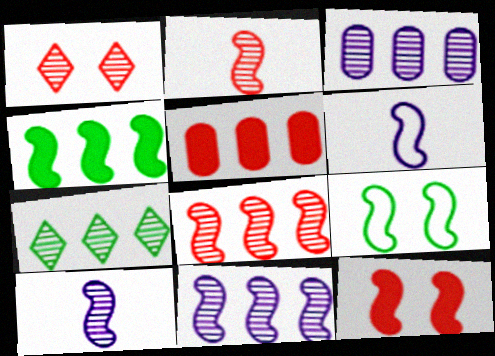[[3, 7, 8]]